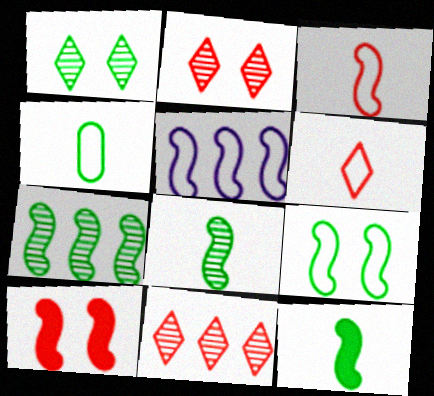[[3, 5, 9], 
[5, 8, 10], 
[7, 9, 12]]